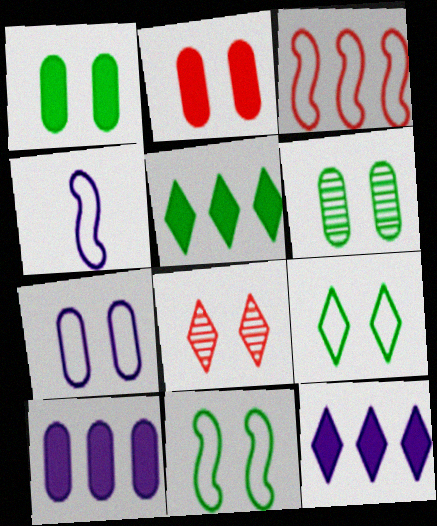[[2, 6, 7], 
[3, 4, 11]]